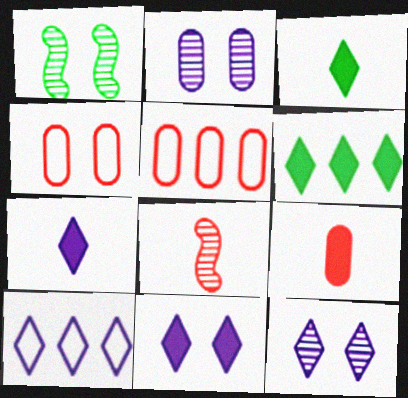[[1, 4, 11], 
[1, 5, 7], 
[1, 9, 10], 
[7, 10, 12]]